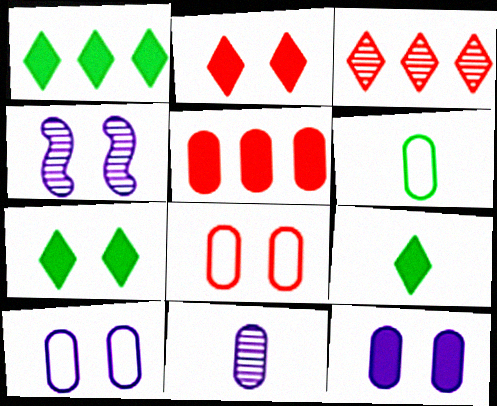[[1, 7, 9], 
[4, 7, 8]]